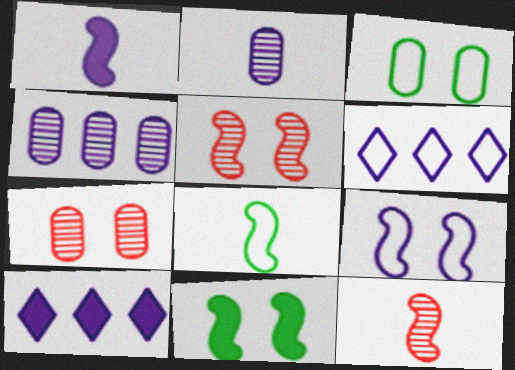[[1, 8, 12], 
[2, 9, 10], 
[3, 10, 12], 
[5, 9, 11], 
[7, 8, 10]]